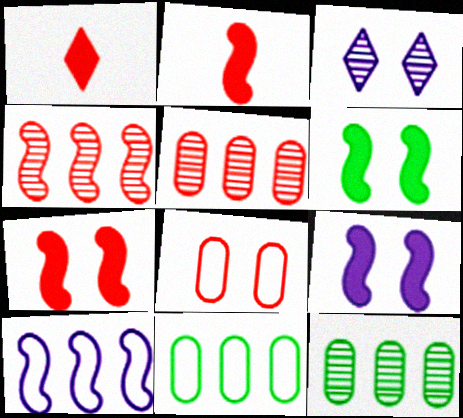[[1, 4, 8], 
[2, 3, 11], 
[3, 6, 8], 
[6, 7, 9]]